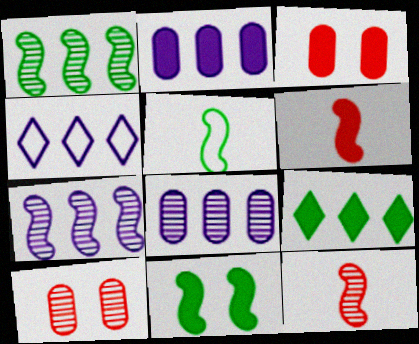[[1, 5, 11], 
[2, 4, 7]]